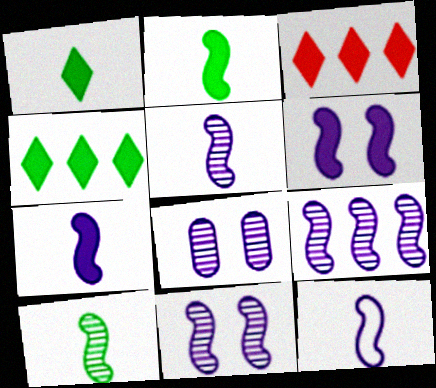[[5, 7, 12], 
[5, 9, 11], 
[6, 9, 12]]